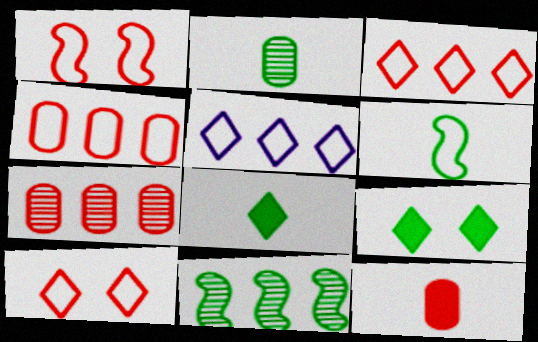[[2, 6, 8]]